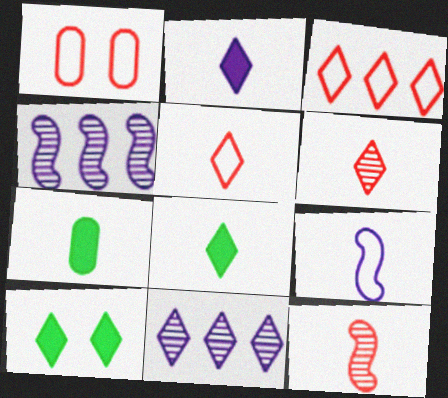[[1, 4, 8], 
[5, 10, 11], 
[6, 7, 9]]